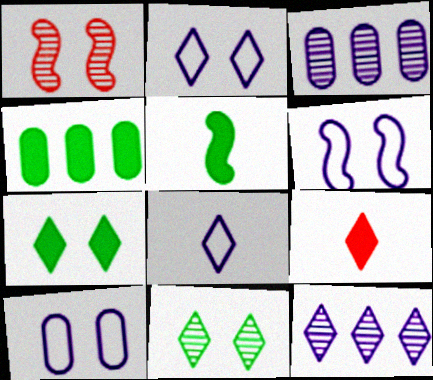[[1, 4, 8], 
[1, 7, 10], 
[2, 6, 10], 
[4, 5, 7]]